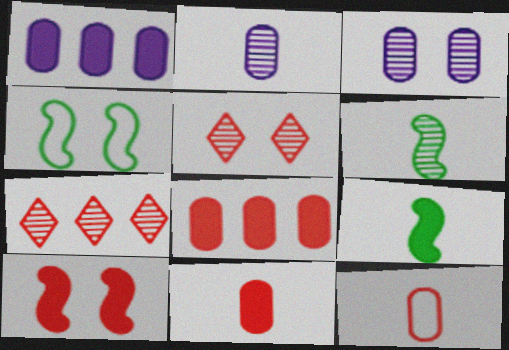[[3, 6, 7], 
[7, 10, 12]]